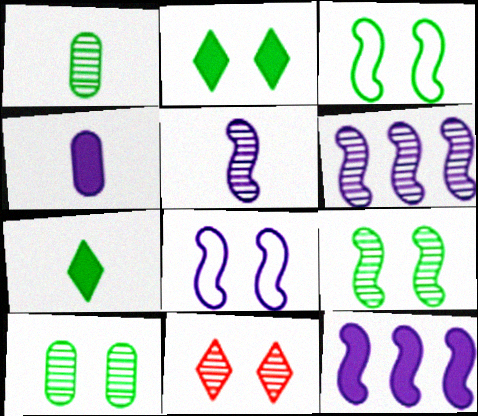[[1, 6, 11], 
[2, 3, 10], 
[5, 8, 12]]